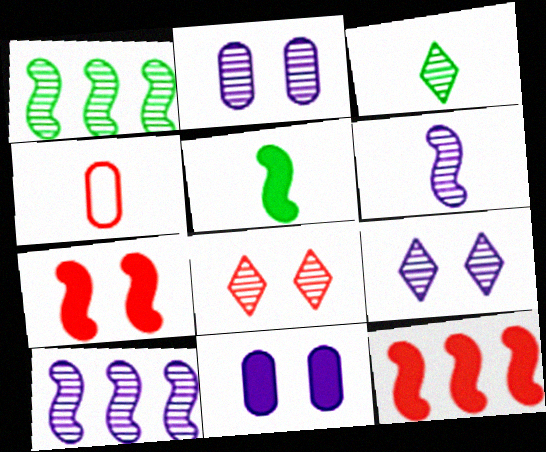[[4, 8, 12]]